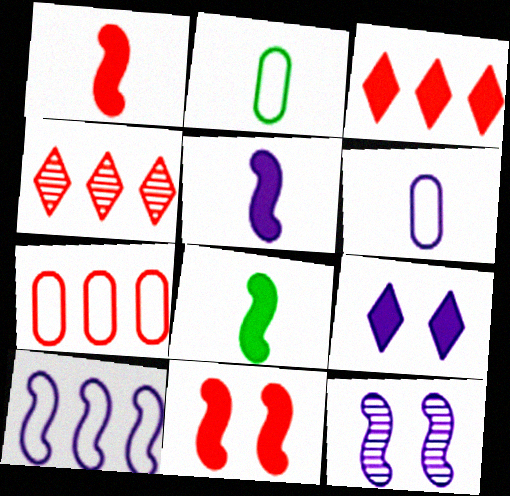[[1, 5, 8], 
[2, 3, 12], 
[5, 10, 12]]